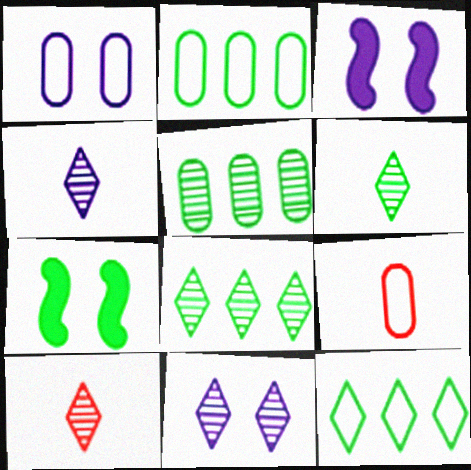[[1, 2, 9], 
[1, 3, 11], 
[2, 3, 10], 
[2, 6, 7], 
[3, 8, 9], 
[4, 6, 10], 
[8, 10, 11]]